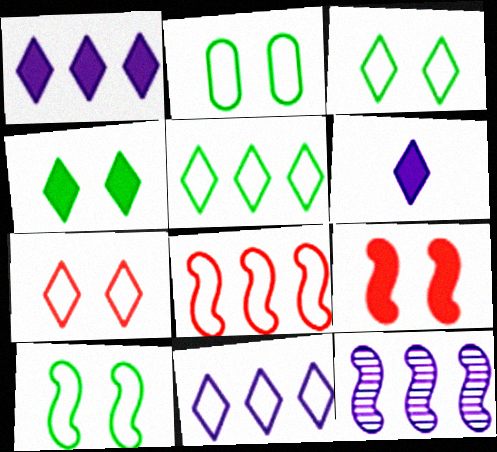[[2, 3, 10]]